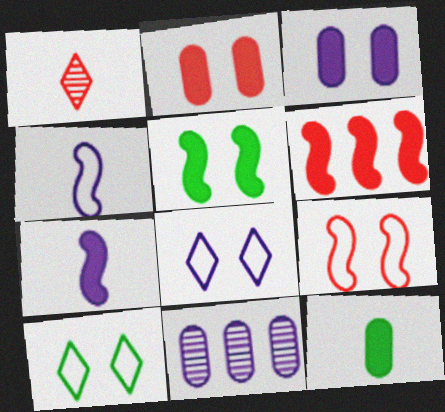[[1, 4, 12], 
[5, 6, 7], 
[7, 8, 11]]